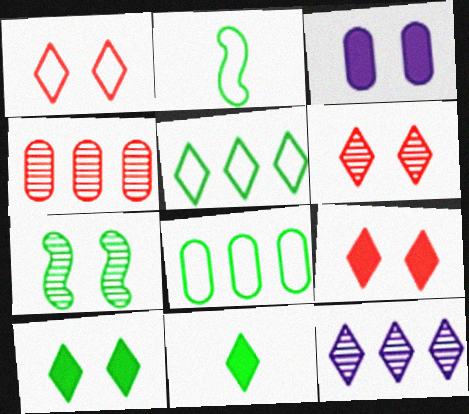[[1, 3, 7], 
[1, 6, 9], 
[1, 11, 12], 
[7, 8, 11]]